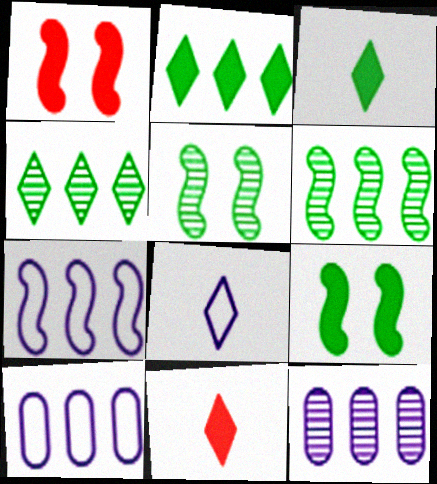[[5, 10, 11]]